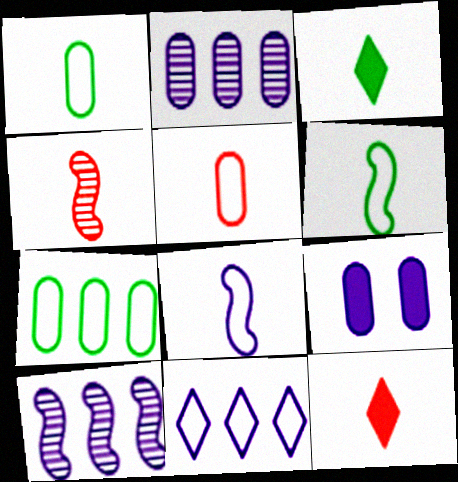[[4, 5, 12]]